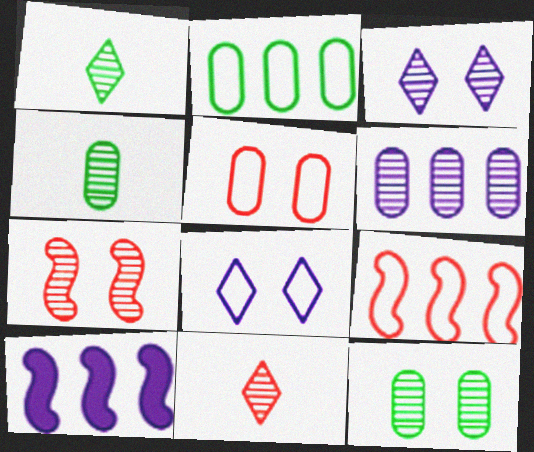[[1, 5, 10], 
[1, 6, 7], 
[3, 7, 12]]